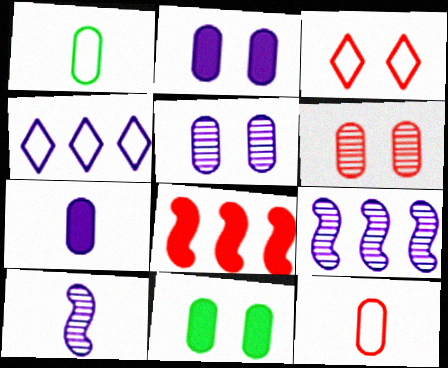[[2, 4, 10]]